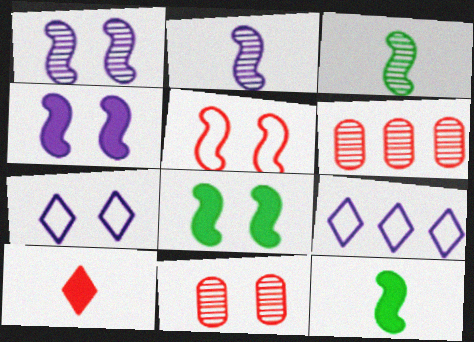[[1, 5, 8], 
[5, 6, 10], 
[6, 7, 12], 
[7, 8, 11], 
[9, 11, 12]]